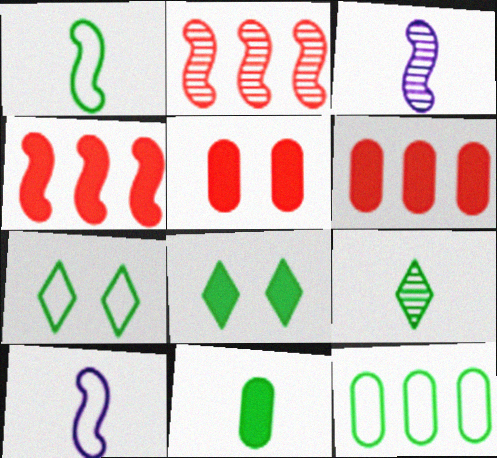[[1, 7, 12], 
[1, 9, 11], 
[3, 6, 7]]